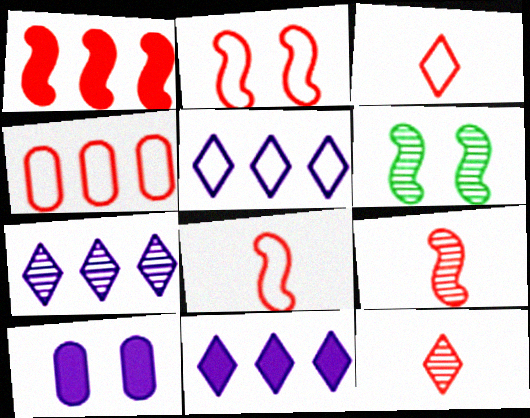[[1, 2, 9], 
[2, 3, 4], 
[5, 7, 11]]